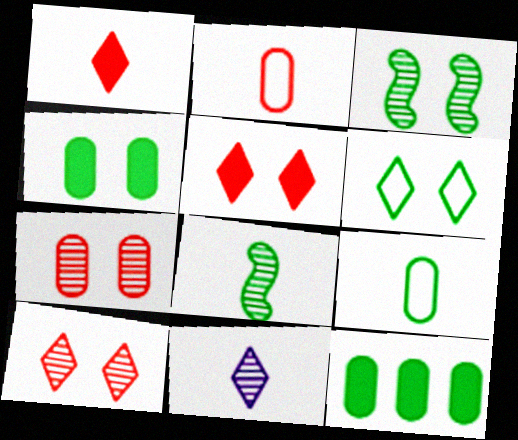[[3, 4, 6], 
[6, 8, 12]]